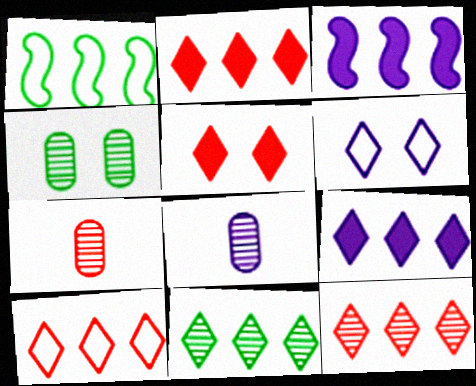[[1, 5, 8], 
[2, 10, 12], 
[3, 6, 8], 
[9, 10, 11]]